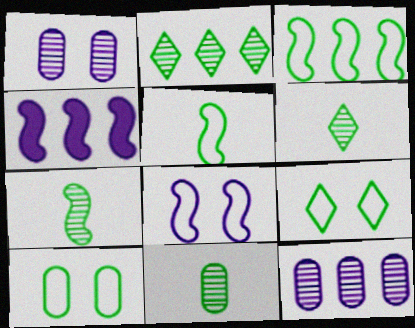[[6, 7, 11]]